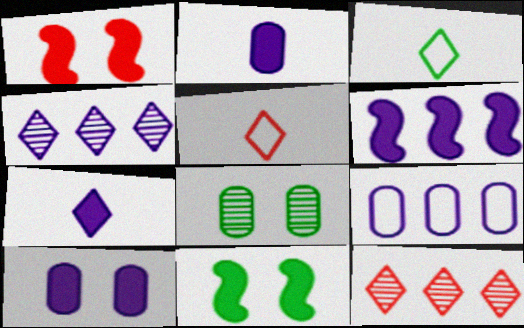[[4, 6, 9], 
[5, 6, 8], 
[6, 7, 10]]